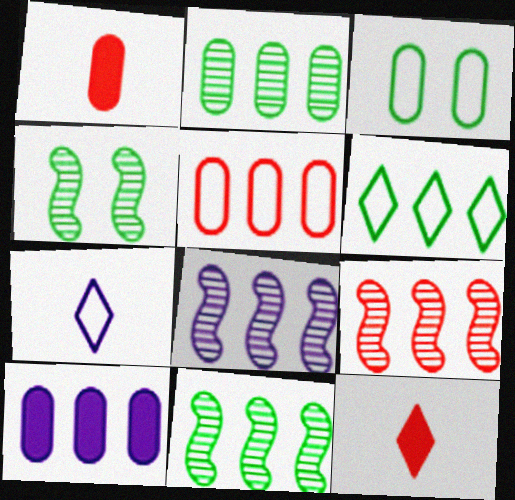[[2, 5, 10], 
[3, 8, 12], 
[6, 9, 10], 
[8, 9, 11]]